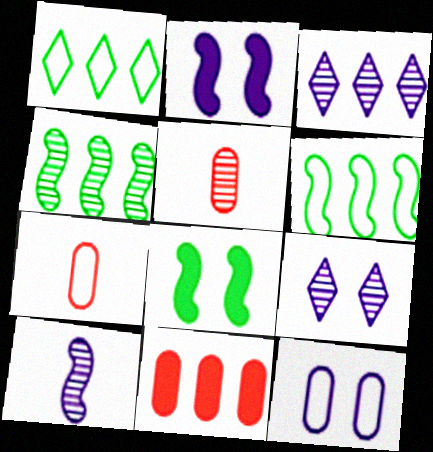[[1, 2, 5], 
[2, 9, 12], 
[3, 6, 11], 
[3, 7, 8], 
[4, 5, 9]]